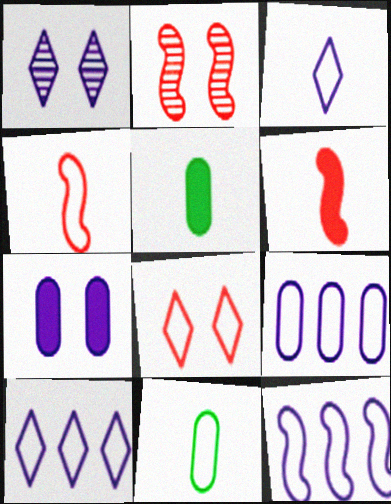[[2, 5, 10], 
[3, 4, 11], 
[8, 11, 12], 
[9, 10, 12]]